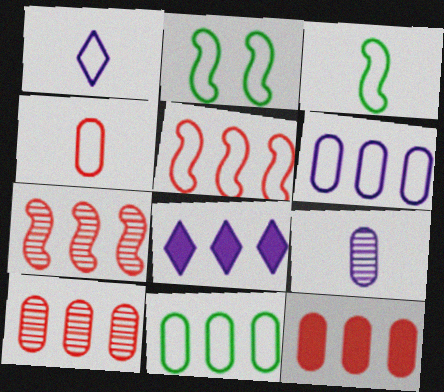[[1, 3, 4], 
[7, 8, 11]]